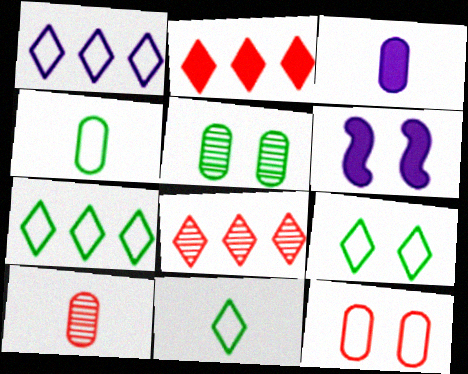[[3, 4, 10], 
[4, 6, 8], 
[6, 7, 10], 
[7, 9, 11]]